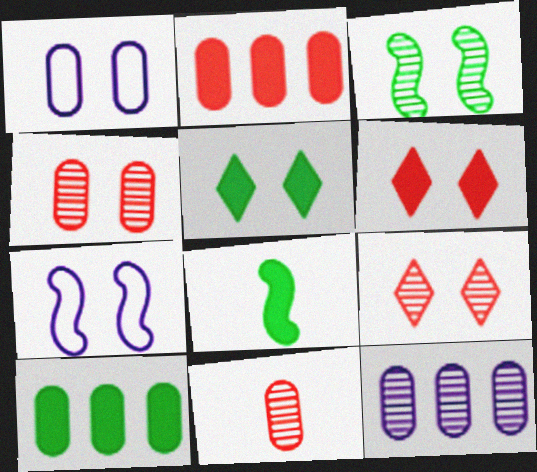[[1, 3, 6], 
[1, 10, 11], 
[4, 5, 7], 
[5, 8, 10]]